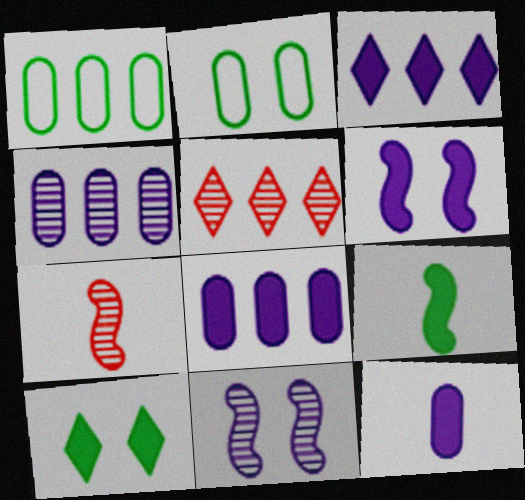[[2, 3, 7], 
[3, 6, 12]]